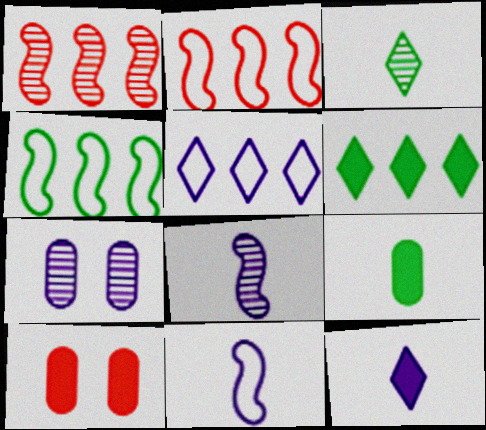[[1, 3, 7]]